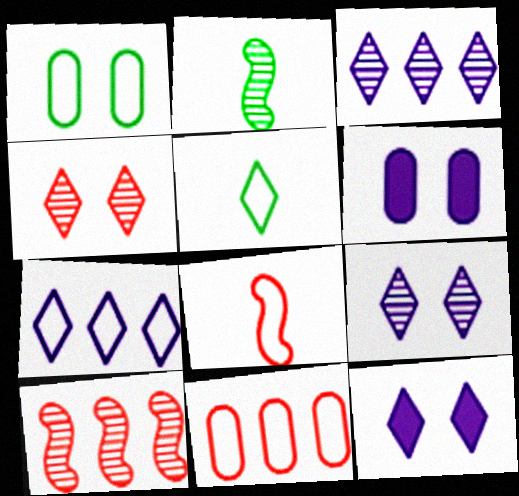[[1, 7, 8], 
[2, 11, 12], 
[5, 6, 10]]